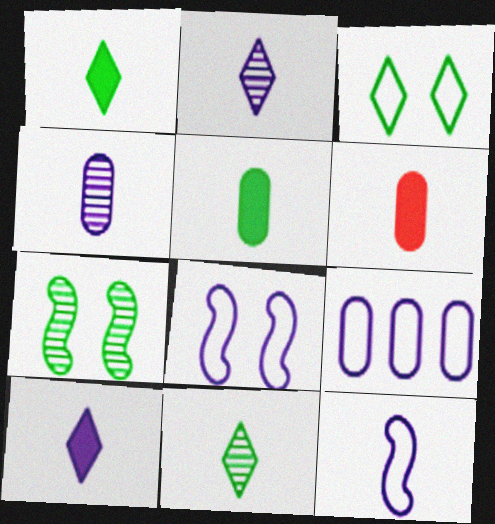[[4, 10, 12], 
[6, 11, 12]]